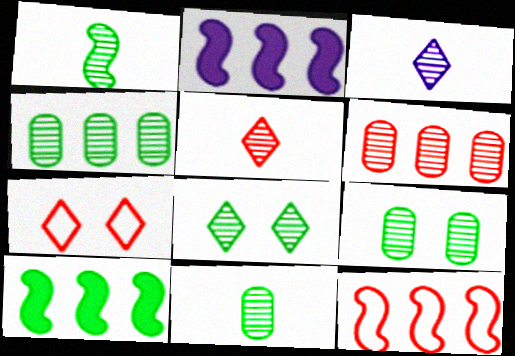[[1, 4, 8], 
[2, 7, 11], 
[4, 9, 11]]